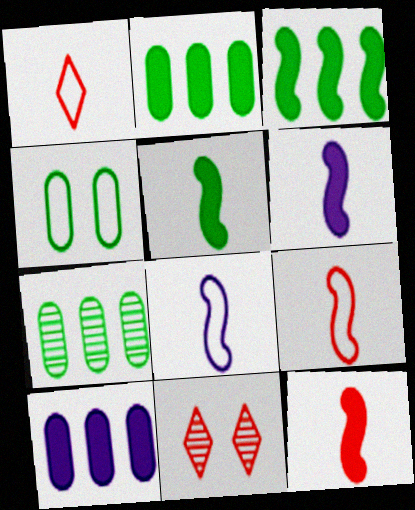[[2, 8, 11], 
[5, 6, 12]]